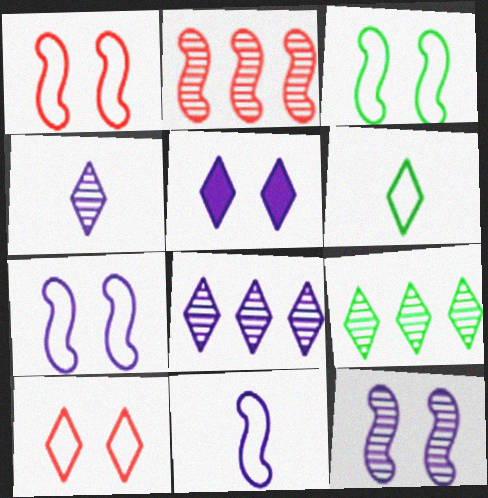[[1, 3, 7]]